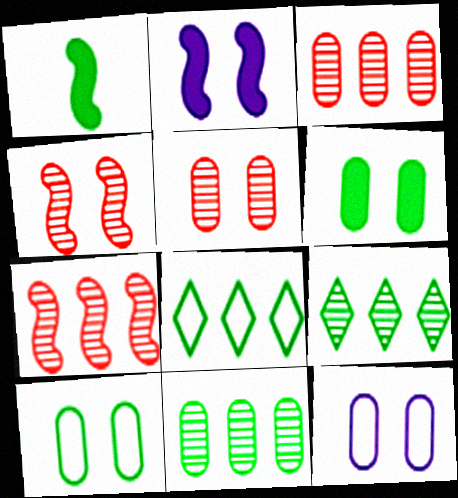[[1, 9, 10], 
[5, 6, 12]]